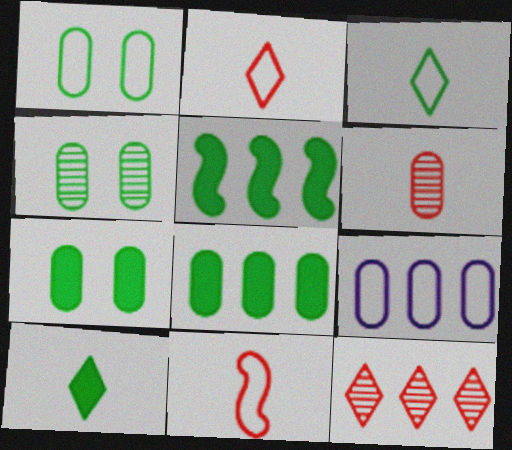[[1, 4, 7], 
[3, 4, 5], 
[5, 7, 10], 
[5, 9, 12], 
[6, 7, 9]]